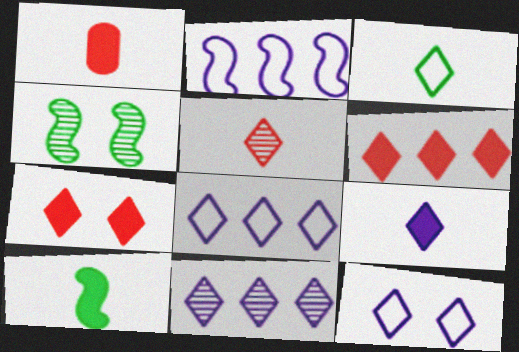[[1, 4, 8], 
[1, 9, 10], 
[3, 5, 9], 
[3, 7, 11], 
[9, 11, 12]]